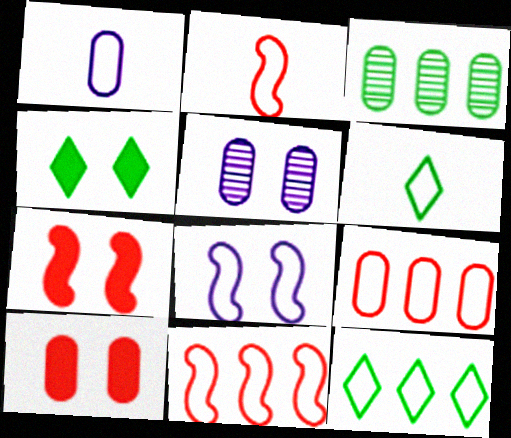[[1, 2, 6], 
[1, 3, 10], 
[6, 8, 9]]